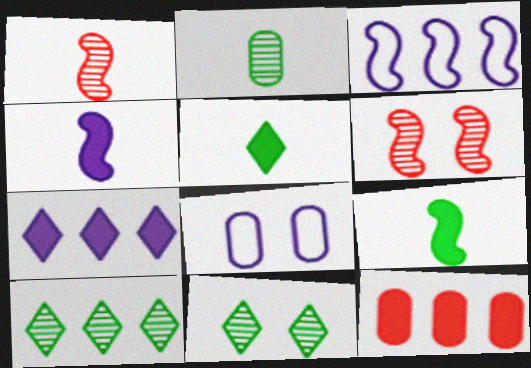[[2, 8, 12], 
[3, 6, 9], 
[3, 10, 12]]